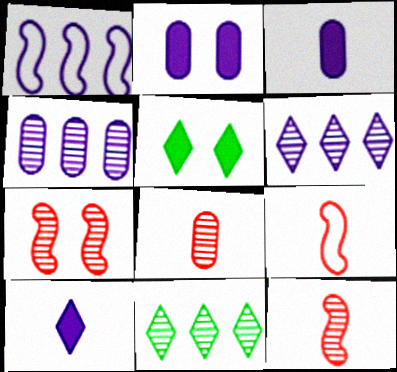[[1, 5, 8], 
[2, 9, 11], 
[4, 5, 9]]